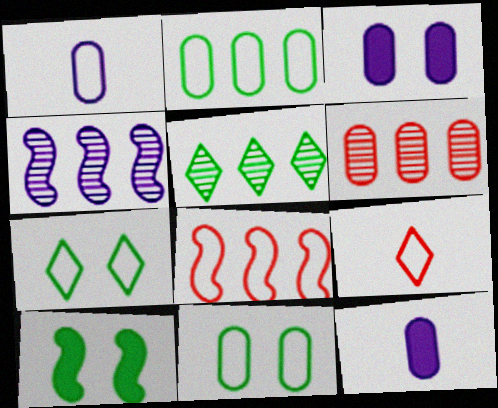[[1, 7, 8], 
[4, 5, 6], 
[6, 11, 12]]